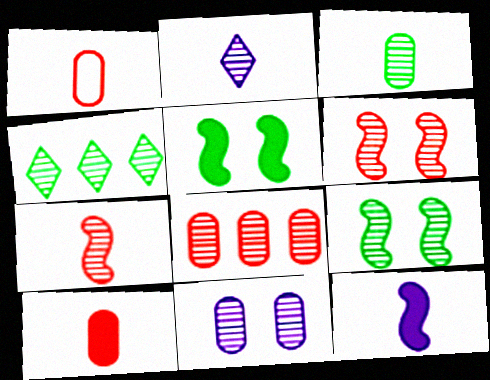[[2, 3, 7], 
[2, 8, 9], 
[3, 4, 9], 
[3, 8, 11], 
[4, 7, 11]]